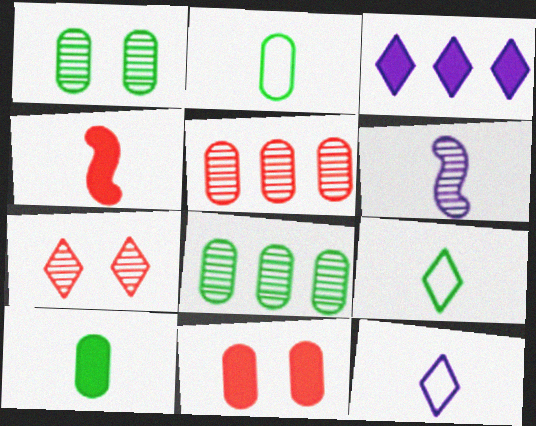[[3, 7, 9], 
[6, 7, 8]]